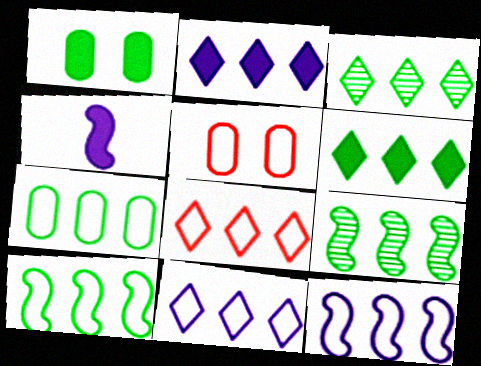[[2, 3, 8], 
[3, 4, 5], 
[6, 7, 9], 
[7, 8, 12]]